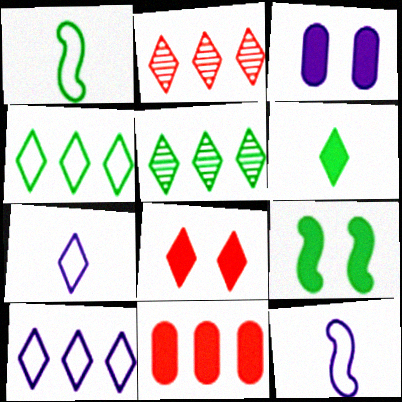[[1, 2, 3], 
[3, 8, 9], 
[5, 7, 8]]